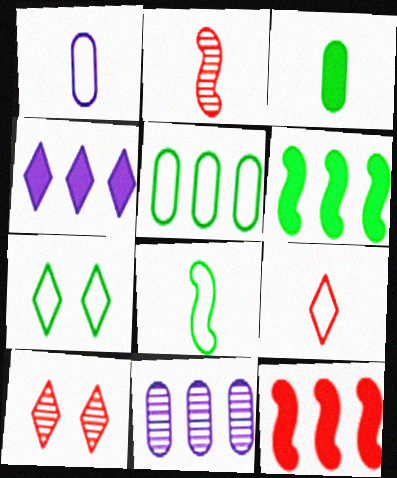[[1, 6, 10], 
[1, 8, 9], 
[5, 7, 8]]